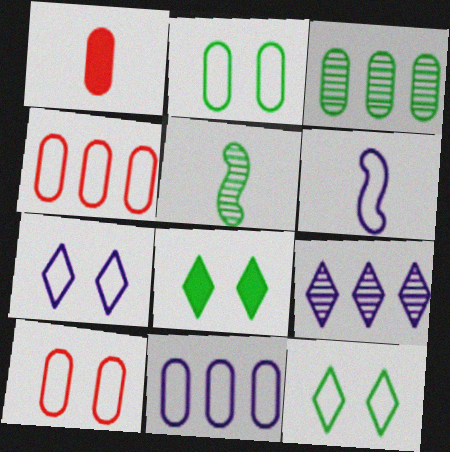[[4, 6, 12], 
[6, 7, 11]]